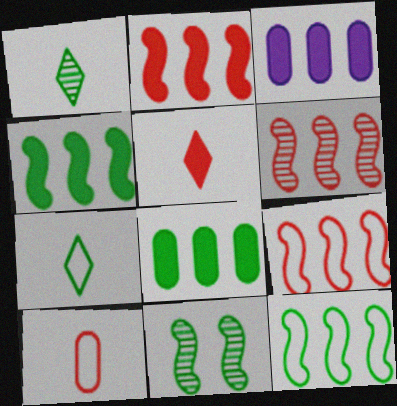[[2, 6, 9], 
[7, 8, 11]]